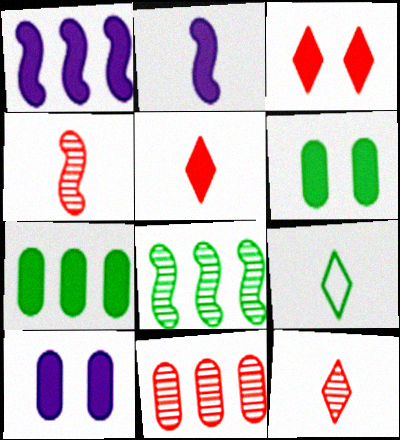[[1, 5, 6], 
[2, 3, 7], 
[6, 8, 9]]